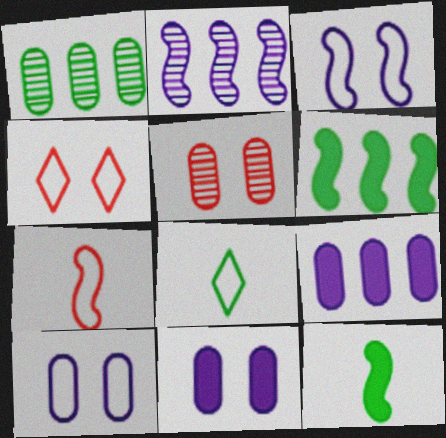[]